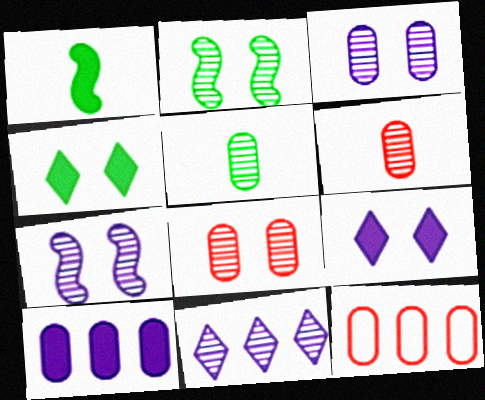[[2, 6, 11]]